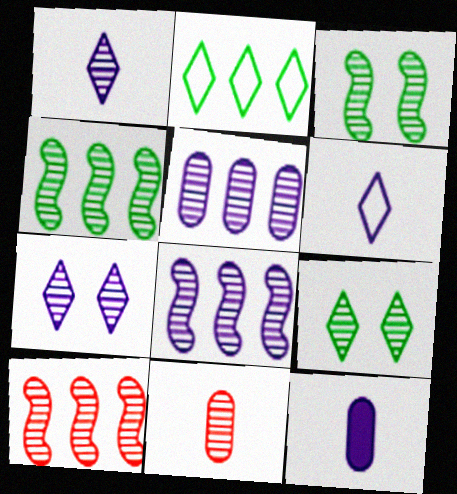[[4, 7, 11], 
[4, 8, 10], 
[8, 9, 11]]